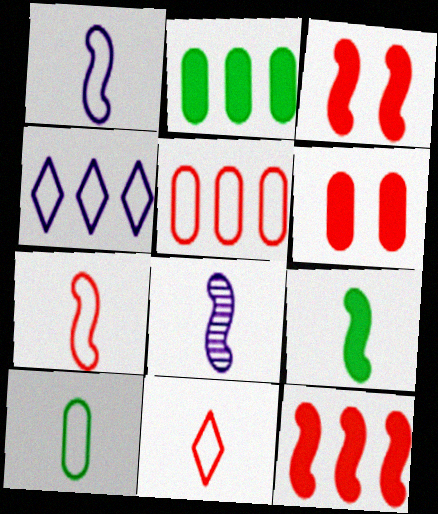[[1, 10, 11], 
[7, 8, 9]]